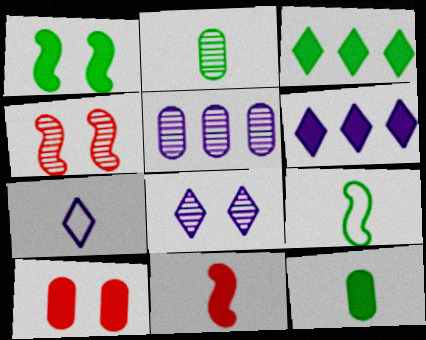[[1, 3, 12], 
[2, 7, 11], 
[6, 7, 8]]